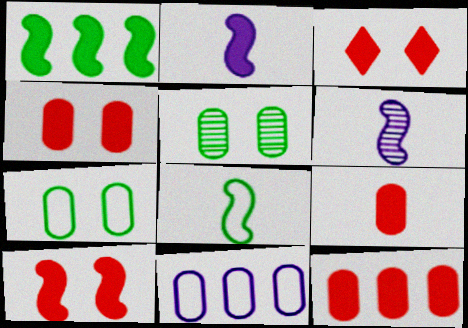[[1, 2, 10], 
[3, 4, 10], 
[4, 9, 12], 
[5, 9, 11]]